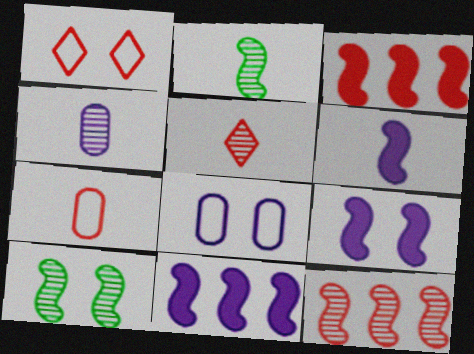[[2, 4, 5], 
[6, 9, 11]]